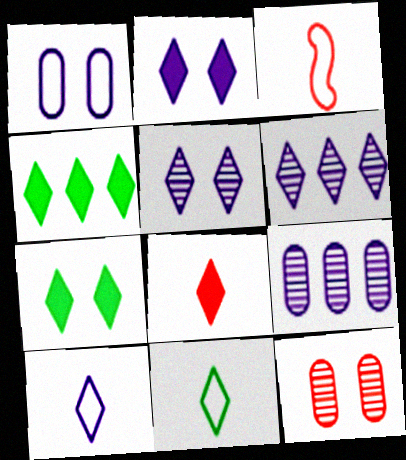[[2, 4, 8], 
[2, 6, 10], 
[3, 7, 9]]